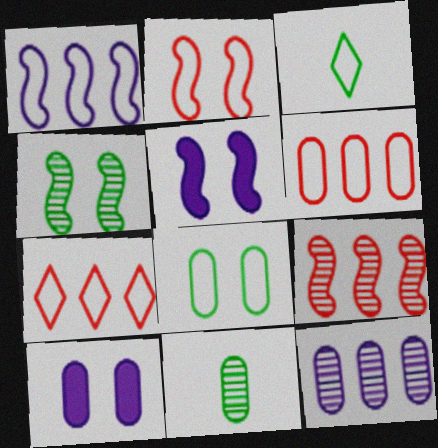[[2, 4, 5], 
[3, 9, 10], 
[5, 7, 11], 
[6, 10, 11]]